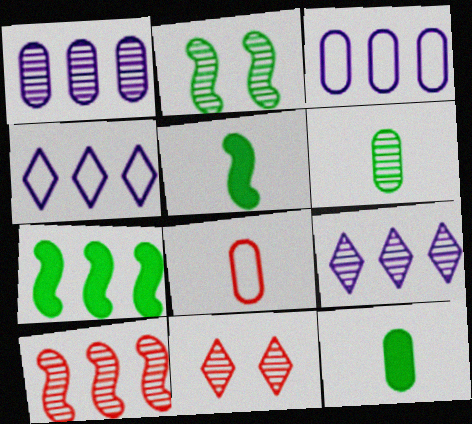[[3, 5, 11]]